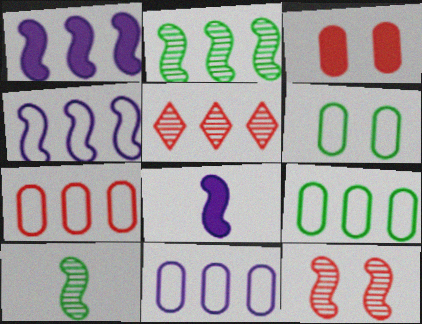[[1, 5, 9], 
[5, 6, 8], 
[7, 9, 11]]